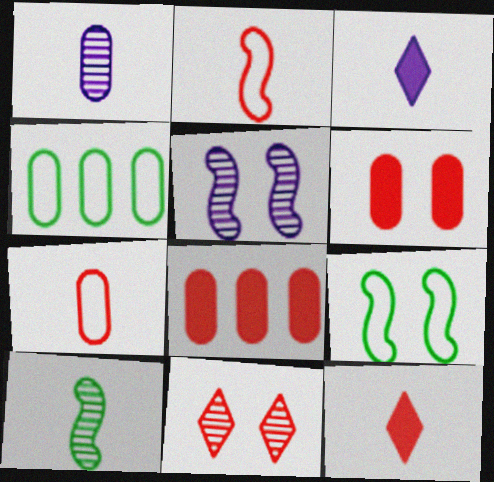[[1, 4, 6], 
[2, 8, 11], 
[3, 7, 10], 
[4, 5, 12]]